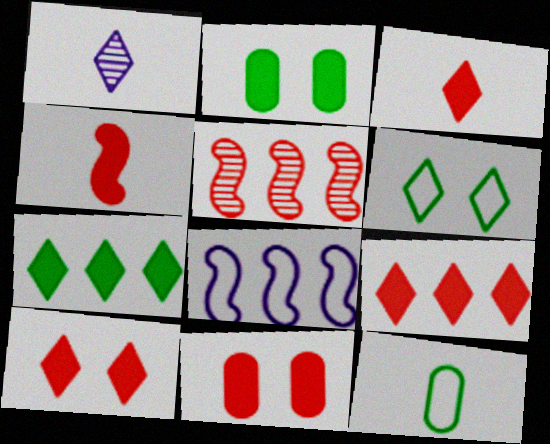[[1, 4, 12], 
[1, 6, 9], 
[3, 9, 10], 
[4, 9, 11]]